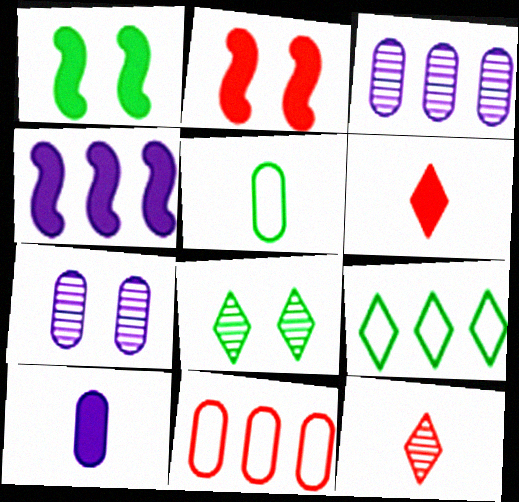[[2, 11, 12]]